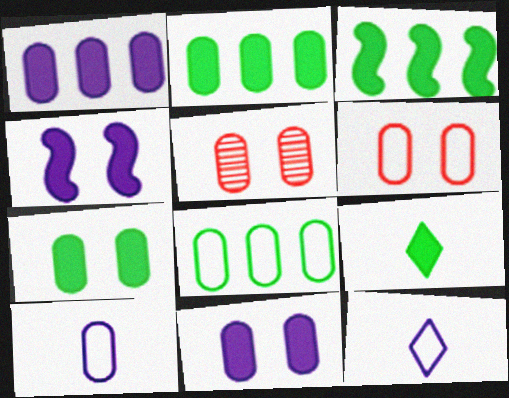[[2, 5, 10], 
[3, 5, 12], 
[3, 7, 9], 
[6, 8, 10]]